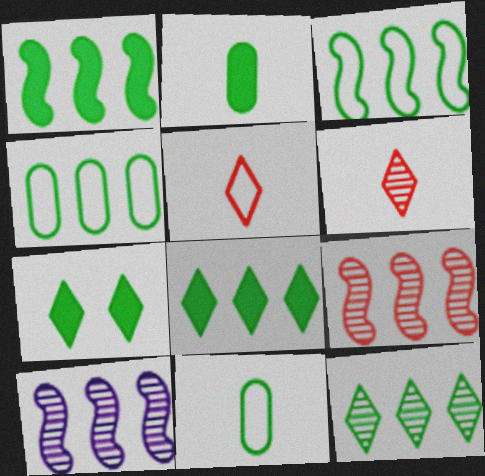[[1, 2, 7], 
[1, 4, 12]]